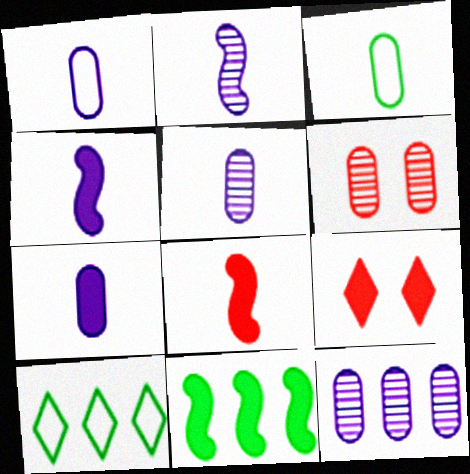[[1, 5, 7], 
[4, 6, 10], 
[7, 9, 11]]